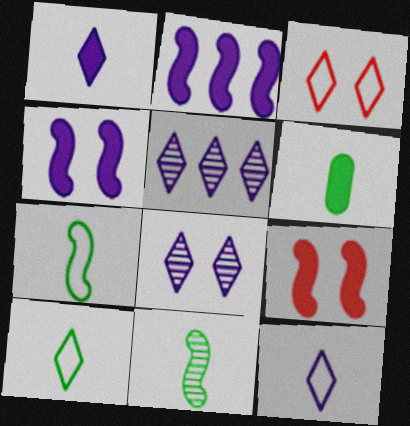[[6, 10, 11]]